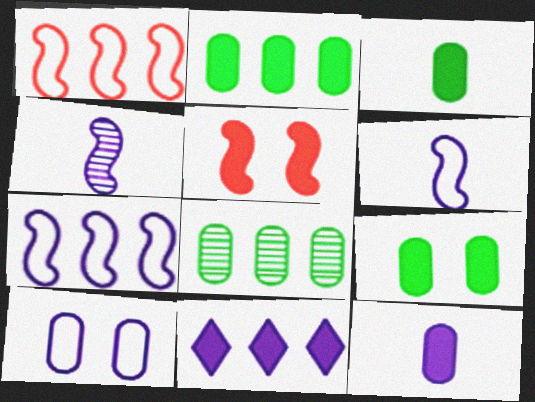[[1, 8, 11], 
[2, 3, 9], 
[3, 5, 11], 
[4, 10, 11]]